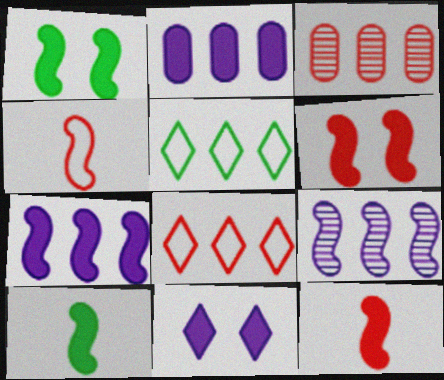[[1, 4, 9], 
[1, 7, 12], 
[3, 5, 7], 
[6, 7, 10]]